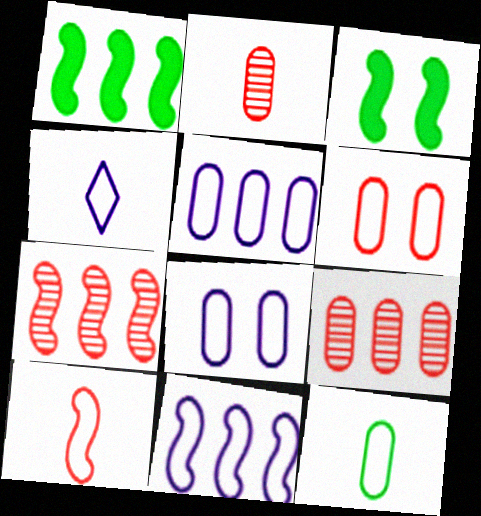[[1, 7, 11], 
[3, 4, 9], 
[4, 8, 11], 
[4, 10, 12], 
[5, 6, 12]]